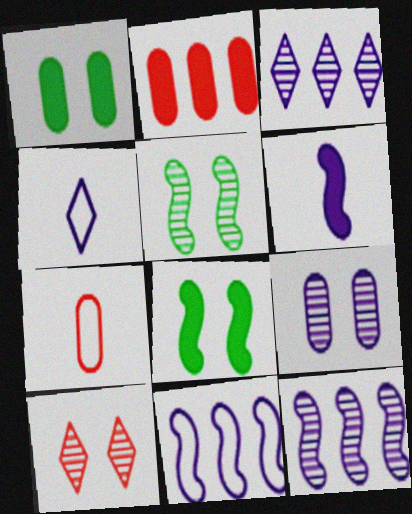[[2, 4, 5], 
[3, 7, 8], 
[5, 9, 10]]